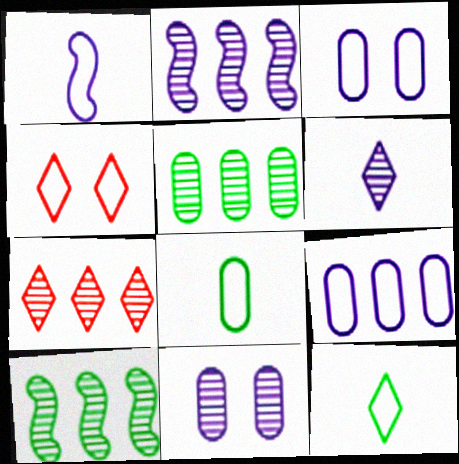[[2, 5, 7], 
[2, 6, 11]]